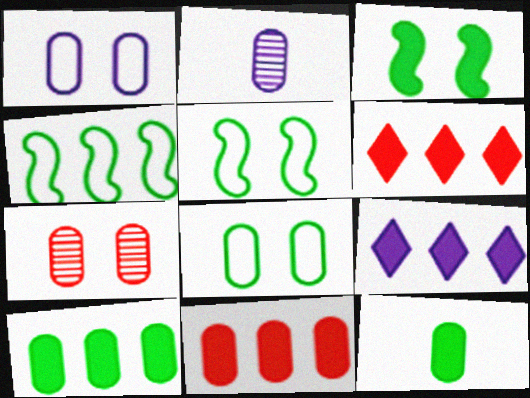[[2, 5, 6], 
[2, 8, 11]]